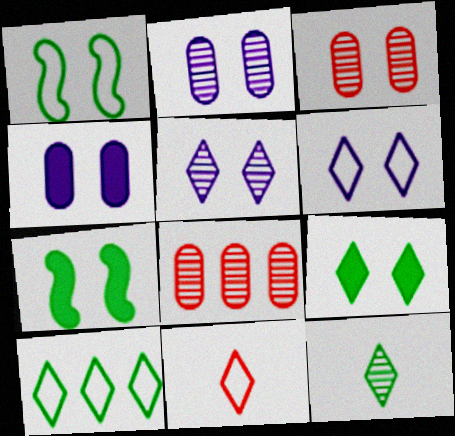[[3, 6, 7], 
[6, 10, 11], 
[9, 10, 12]]